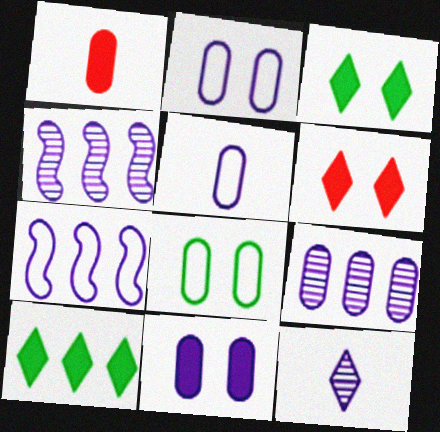[[1, 8, 9], 
[5, 9, 11], 
[7, 11, 12]]